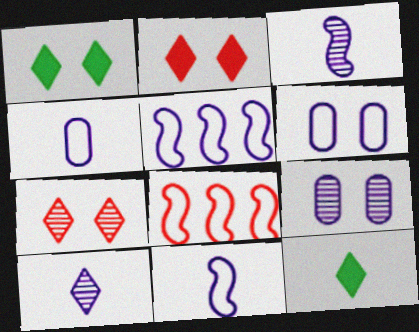[[8, 9, 12]]